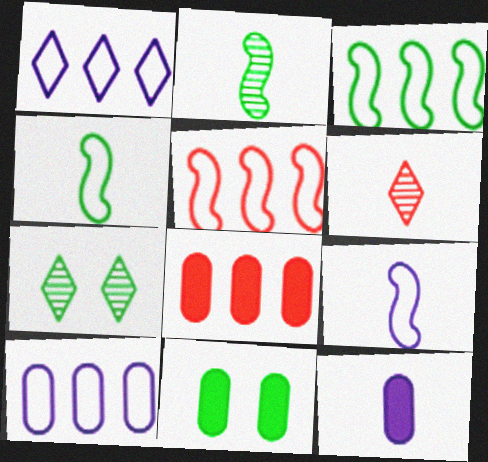[[4, 6, 12], 
[5, 7, 12], 
[7, 8, 9], 
[8, 11, 12]]